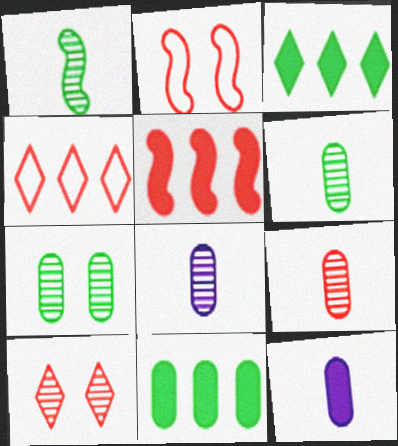[[2, 3, 8], 
[6, 8, 9]]